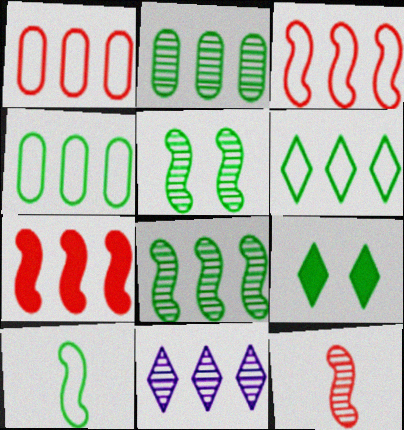[[2, 9, 10], 
[4, 7, 11]]